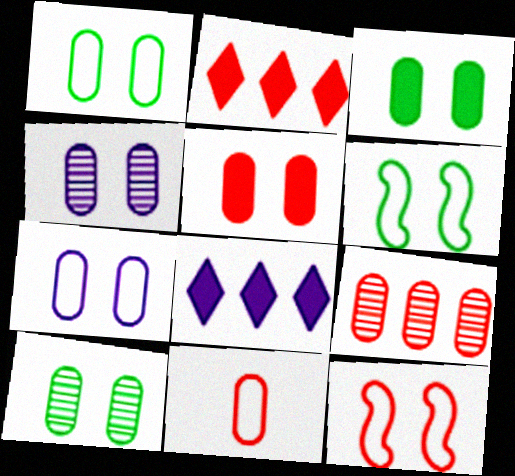[[1, 3, 10], 
[1, 4, 5], 
[5, 7, 10], 
[5, 9, 11]]